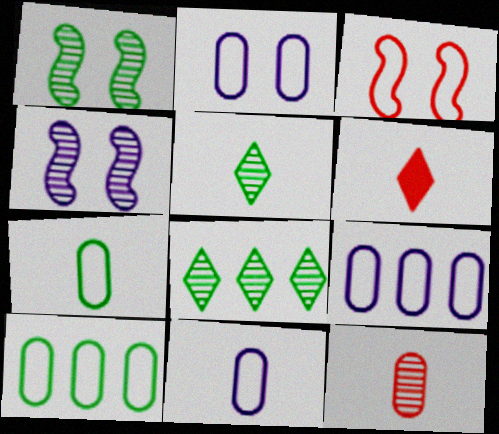[[1, 6, 9], 
[2, 9, 11], 
[4, 6, 10], 
[4, 8, 12]]